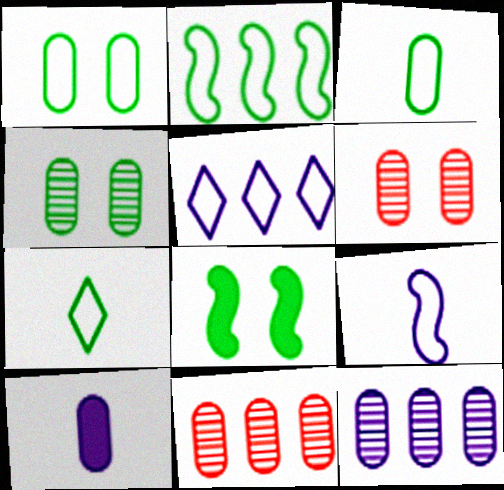[[1, 2, 7], 
[1, 10, 11]]